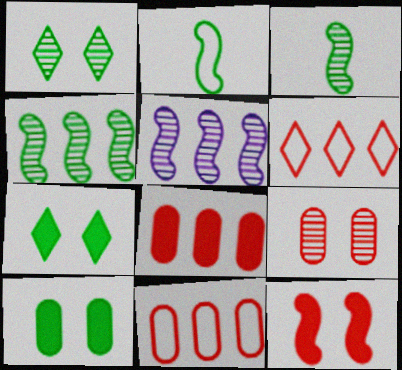[[2, 5, 12]]